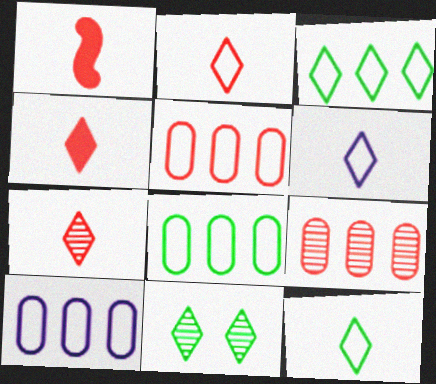[[1, 10, 11], 
[2, 4, 7], 
[2, 6, 12], 
[5, 8, 10]]